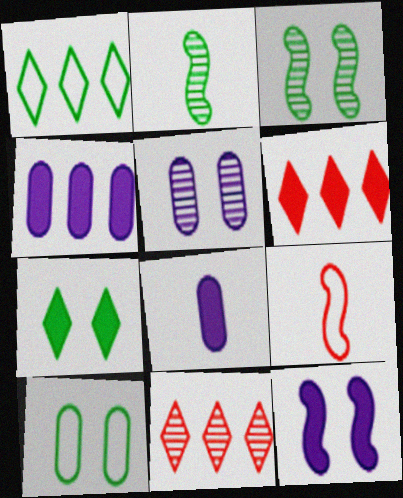[[2, 5, 11], 
[3, 7, 10]]